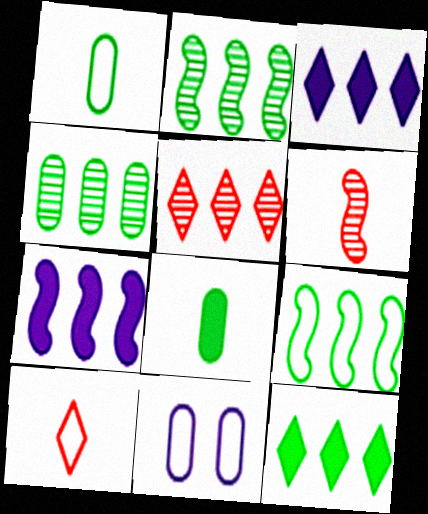[[4, 9, 12], 
[6, 11, 12], 
[9, 10, 11]]